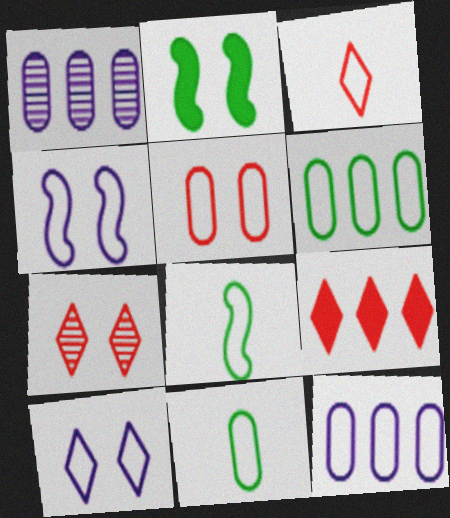[[1, 2, 3], 
[3, 4, 6], 
[3, 7, 9], 
[5, 11, 12]]